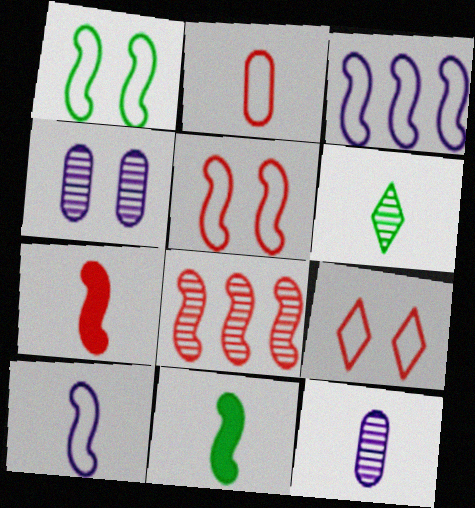[[4, 6, 8], 
[5, 7, 8]]